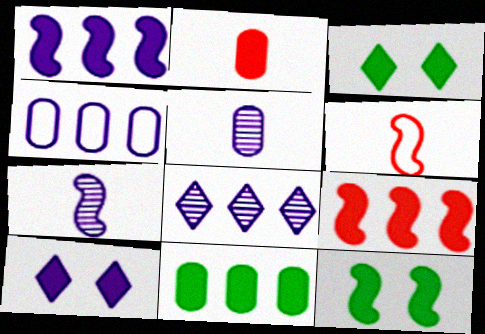[[1, 2, 3], 
[1, 4, 8], 
[4, 7, 10]]